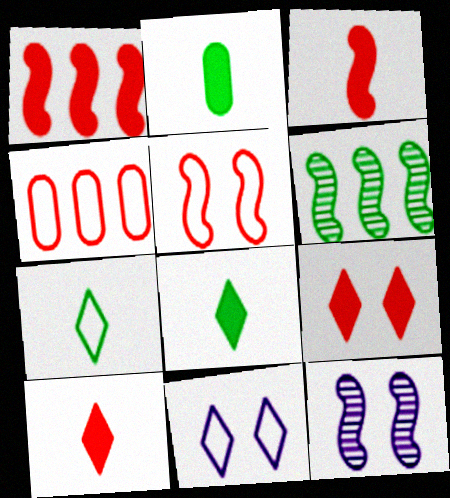[[4, 8, 12]]